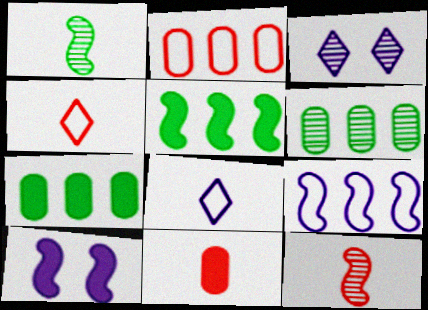[[1, 8, 11], 
[3, 6, 12], 
[4, 6, 10], 
[4, 11, 12]]